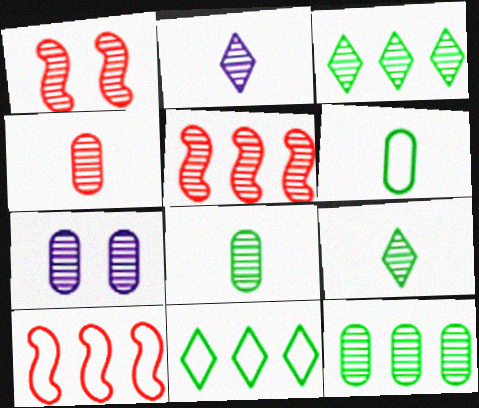[[1, 2, 12], 
[4, 7, 12], 
[5, 7, 9]]